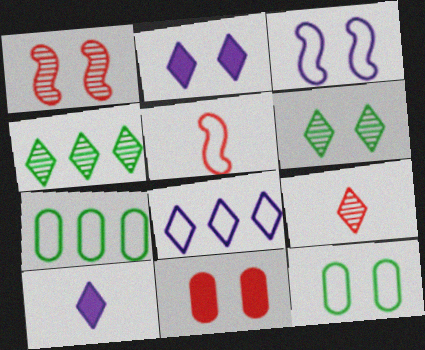[[1, 2, 12], 
[1, 7, 10], 
[3, 6, 11], 
[5, 8, 12]]